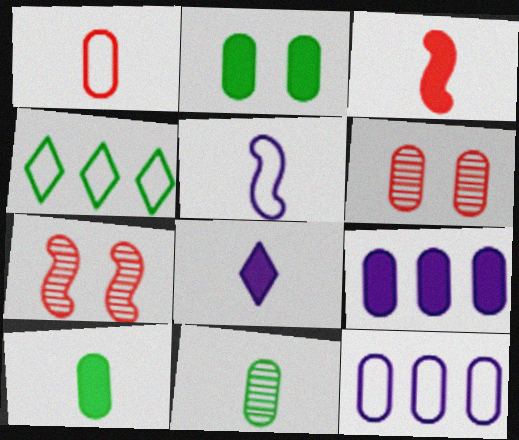[[3, 8, 10], 
[6, 10, 12]]